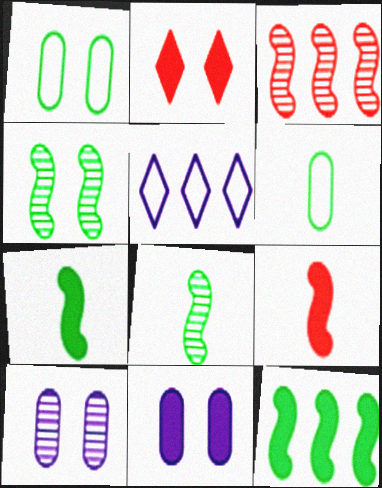[]